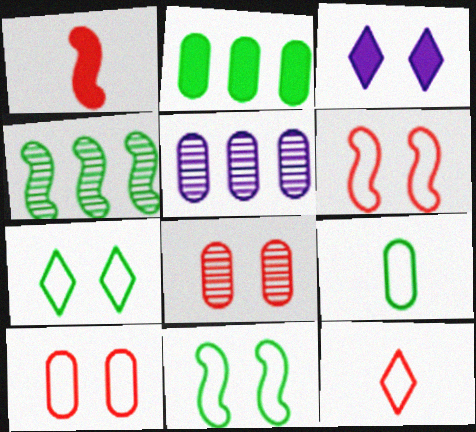[[1, 2, 3], 
[1, 5, 7], 
[3, 8, 11]]